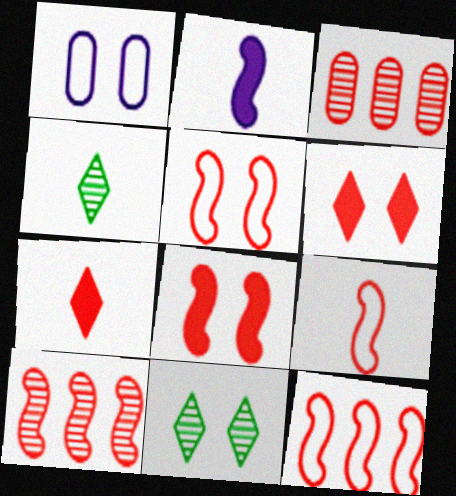[[1, 8, 11], 
[3, 5, 7], 
[3, 6, 9], 
[5, 9, 12], 
[8, 9, 10]]